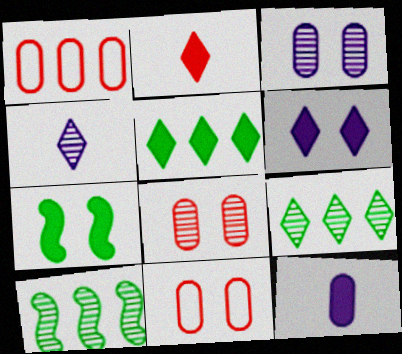[[1, 4, 7], 
[2, 5, 6], 
[4, 8, 10]]